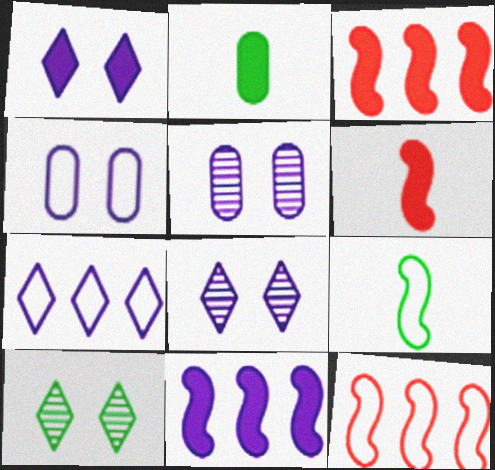[[1, 2, 3], 
[2, 8, 12]]